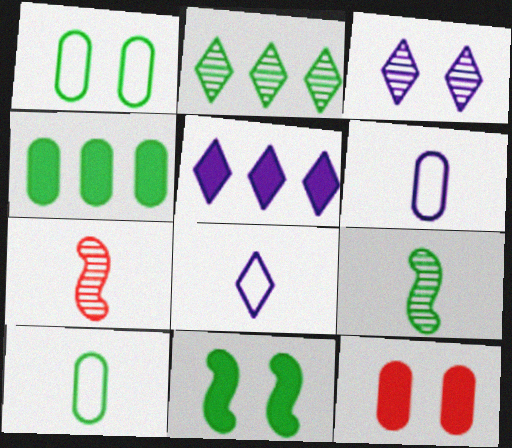[[1, 5, 7], 
[2, 10, 11], 
[3, 5, 8]]